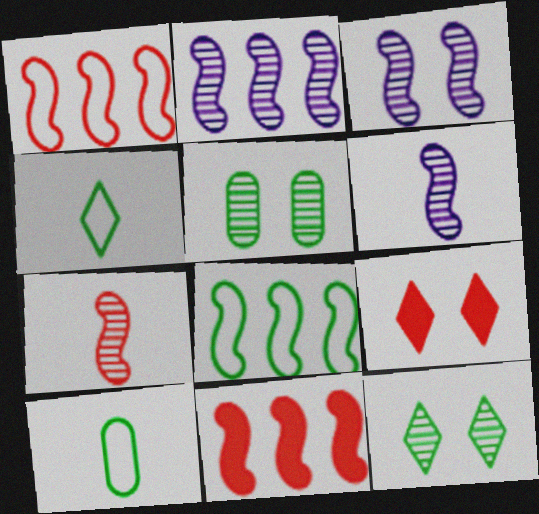[[2, 3, 6], 
[2, 8, 11], 
[2, 9, 10]]